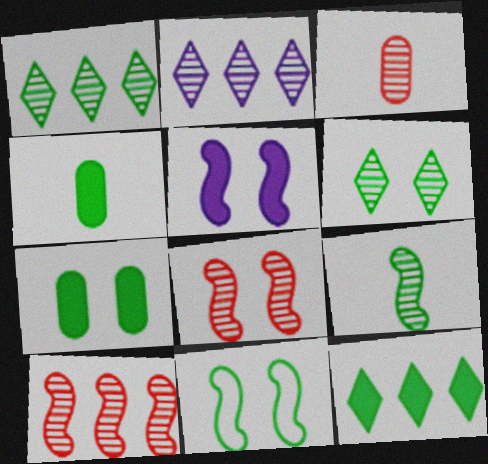[[1, 4, 11], 
[5, 8, 11], 
[6, 7, 11]]